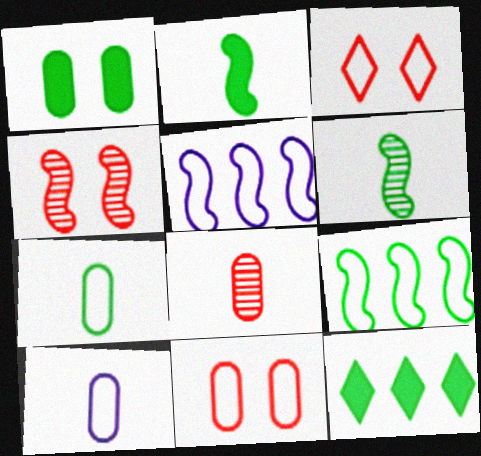[[1, 2, 12], 
[2, 4, 5], 
[3, 5, 7], 
[3, 9, 10], 
[4, 10, 12]]